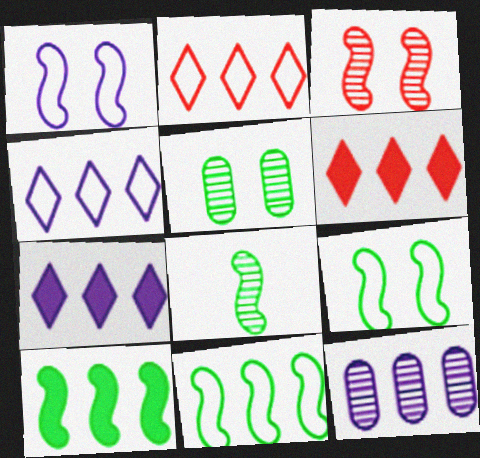[[2, 10, 12], 
[6, 11, 12], 
[8, 9, 10]]